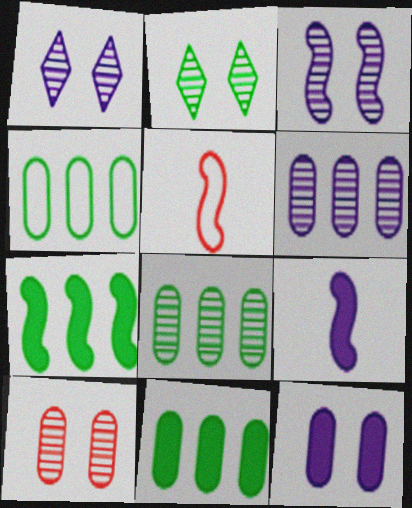[[1, 5, 11], 
[2, 3, 10], 
[3, 5, 7], 
[4, 8, 11]]